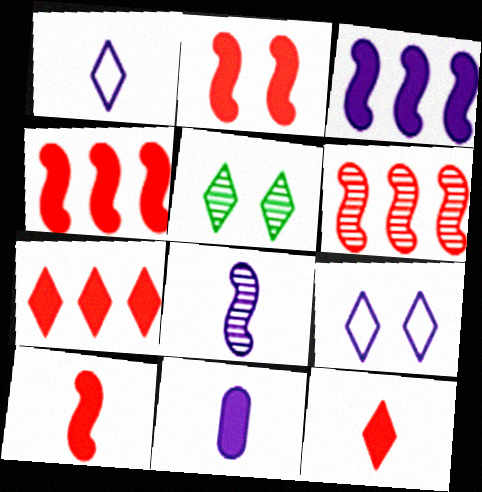[[1, 5, 7], 
[1, 8, 11], 
[2, 4, 10]]